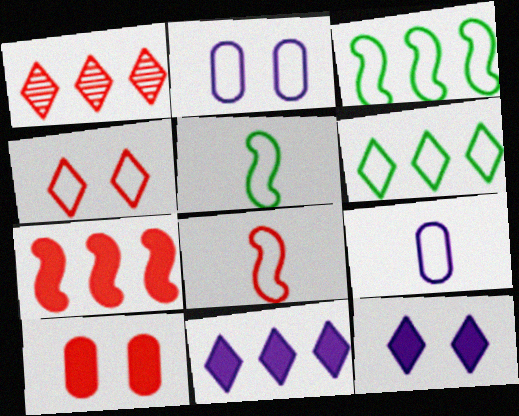[[1, 6, 11], 
[1, 8, 10], 
[2, 6, 8], 
[3, 4, 9]]